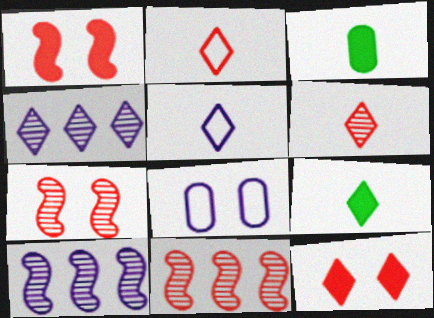[[5, 6, 9], 
[8, 9, 11]]